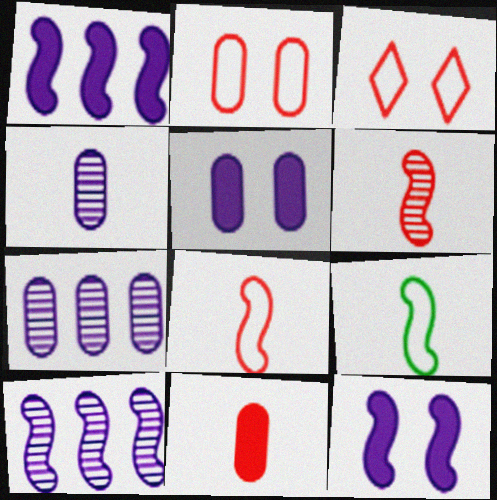[]